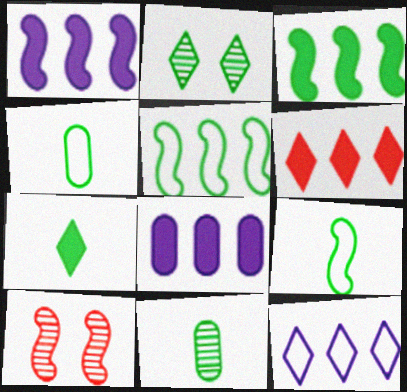[[1, 9, 10], 
[2, 3, 4], 
[3, 6, 8], 
[7, 9, 11]]